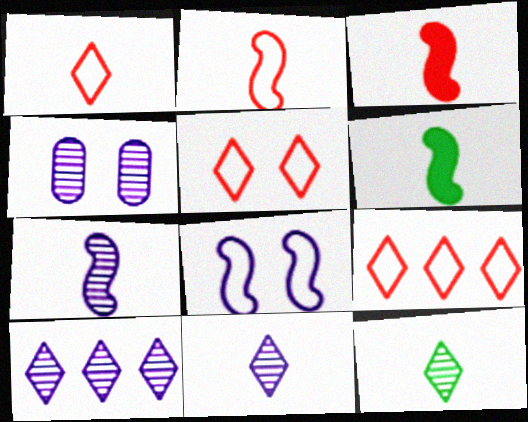[[1, 5, 9], 
[2, 6, 7], 
[4, 6, 9], 
[4, 7, 10]]